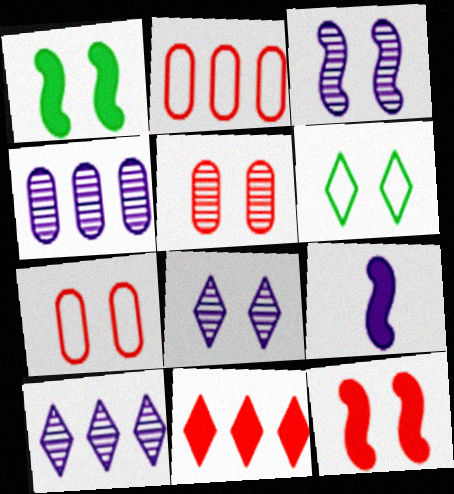[[1, 7, 8]]